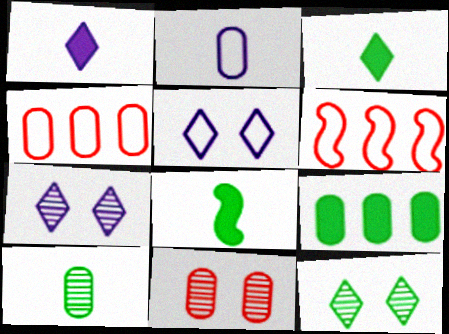[[2, 9, 11], 
[4, 7, 8]]